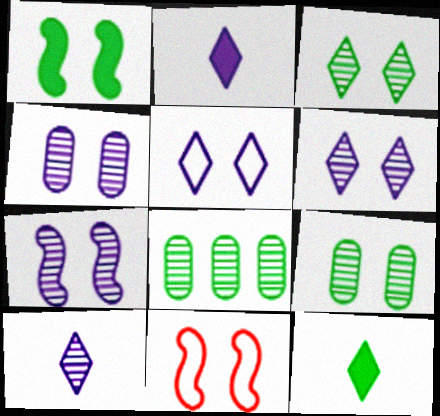[[1, 7, 11], 
[2, 8, 11], 
[4, 6, 7]]